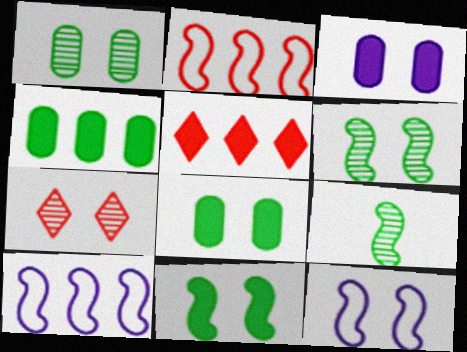[[7, 8, 12]]